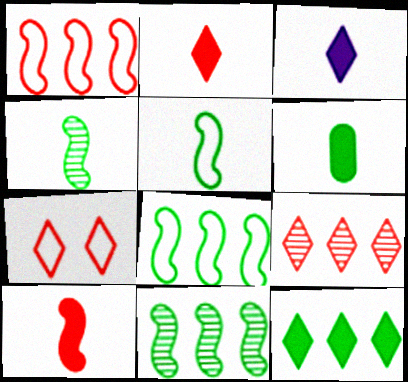[[2, 7, 9], 
[3, 6, 10]]